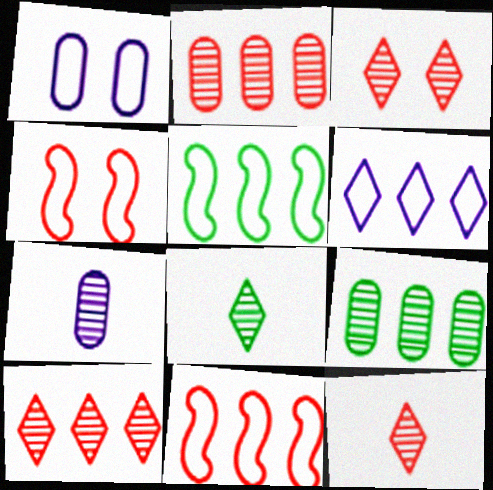[[3, 10, 12]]